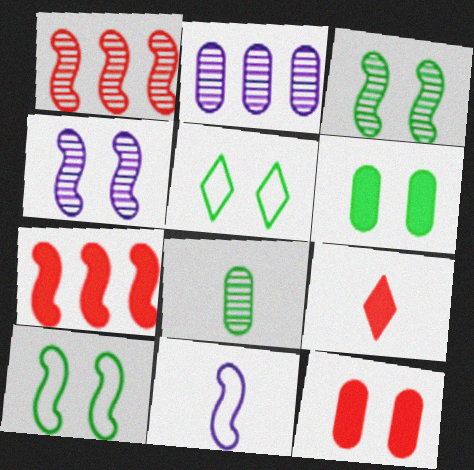[[2, 9, 10], 
[3, 5, 6], 
[3, 7, 11], 
[4, 5, 12], 
[7, 9, 12], 
[8, 9, 11]]